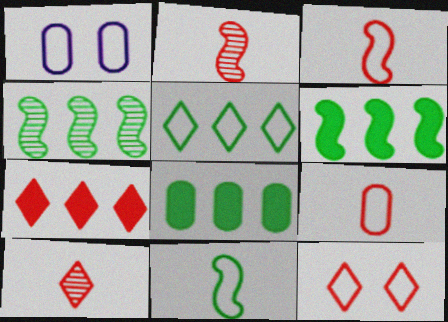[[1, 3, 5], 
[1, 6, 10], 
[4, 5, 8], 
[7, 10, 12]]